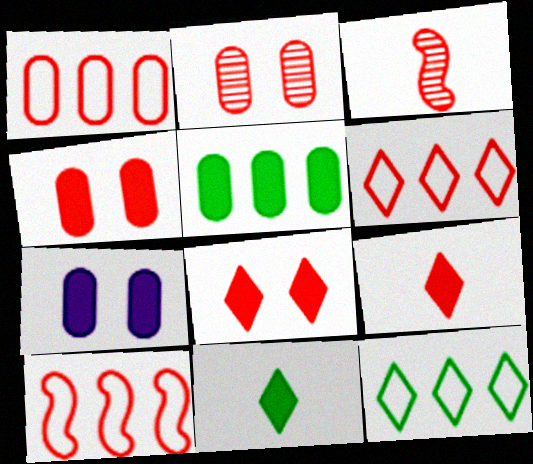[[1, 3, 8], 
[1, 6, 10], 
[2, 9, 10], 
[3, 4, 6], 
[3, 7, 12]]